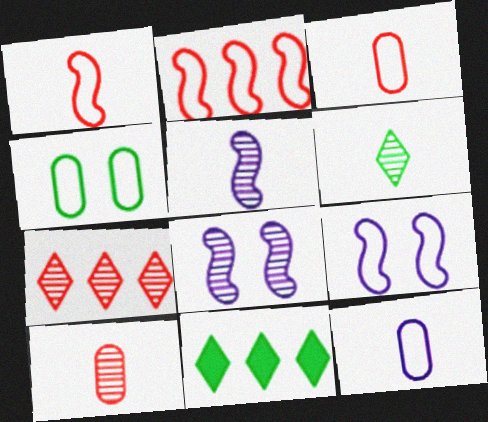[[3, 8, 11], 
[5, 6, 10], 
[9, 10, 11]]